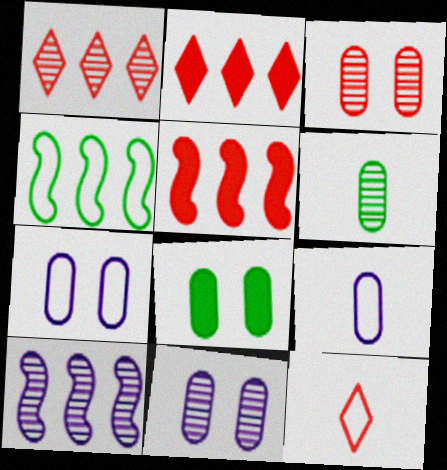[[3, 5, 12], 
[3, 7, 8], 
[4, 5, 10], 
[4, 7, 12], 
[8, 10, 12]]